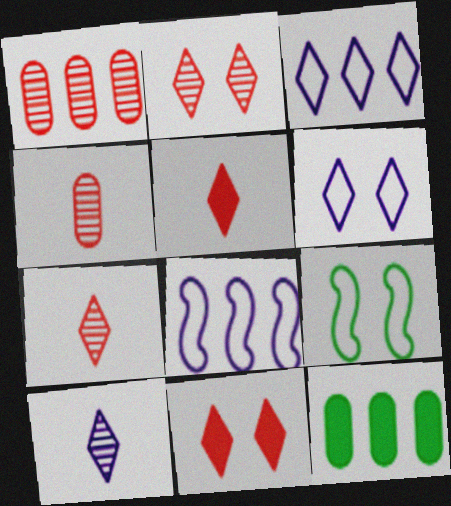[]